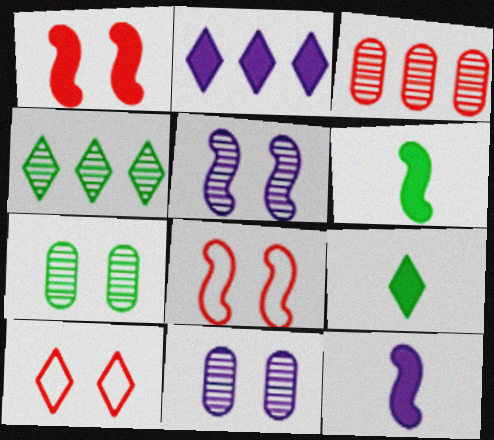[]